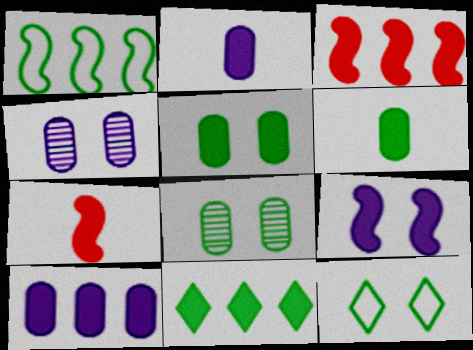[[3, 10, 11]]